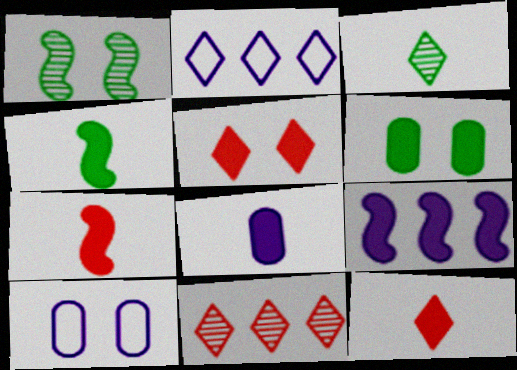[[1, 5, 10], 
[2, 3, 5], 
[4, 8, 12], 
[4, 10, 11], 
[6, 9, 12]]